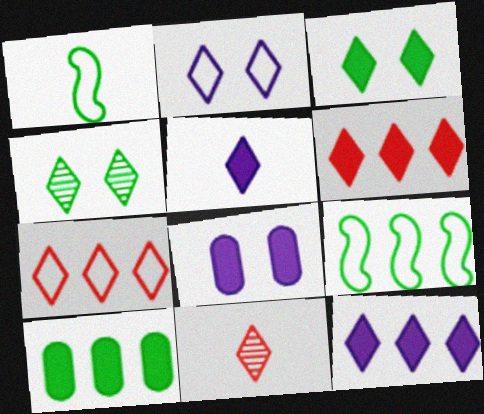[[1, 4, 10], 
[3, 5, 6], 
[4, 5, 7], 
[8, 9, 11]]